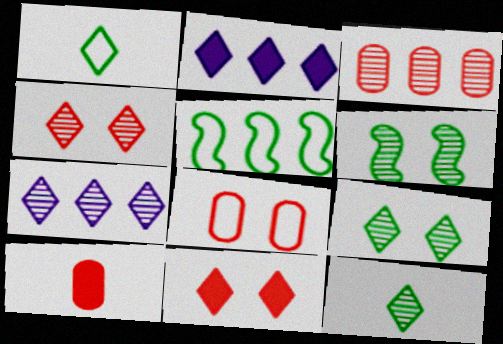[[1, 2, 4], 
[1, 7, 11], 
[2, 3, 5], 
[3, 8, 10], 
[4, 7, 12]]